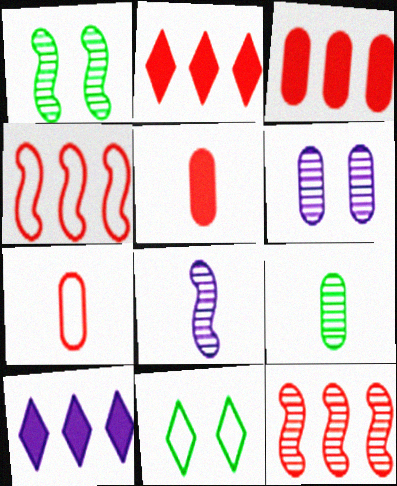[[1, 7, 10], 
[1, 8, 12], 
[3, 8, 11]]